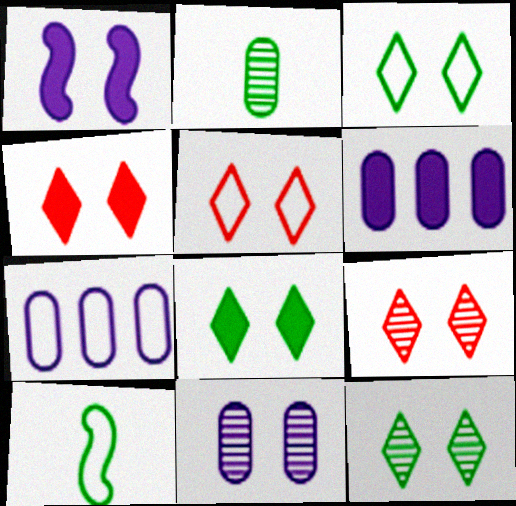[[3, 8, 12], 
[4, 5, 9], 
[5, 7, 10], 
[6, 9, 10]]